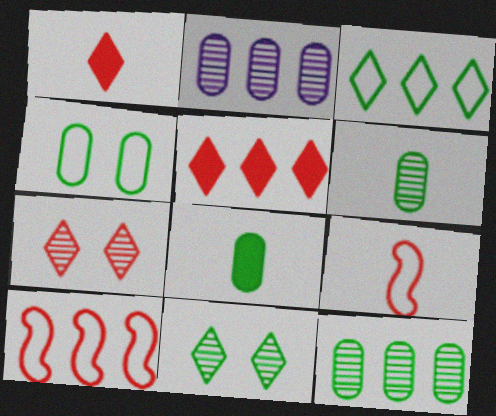[[4, 8, 12]]